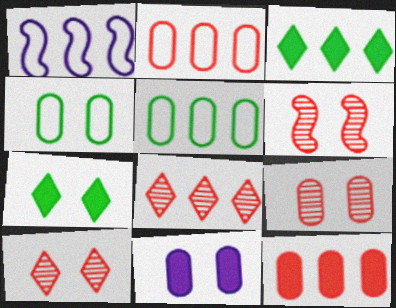[[4, 9, 11], 
[6, 9, 10]]